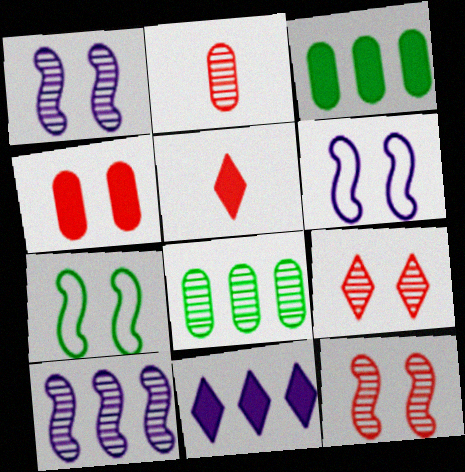[[2, 7, 11], 
[5, 6, 8]]